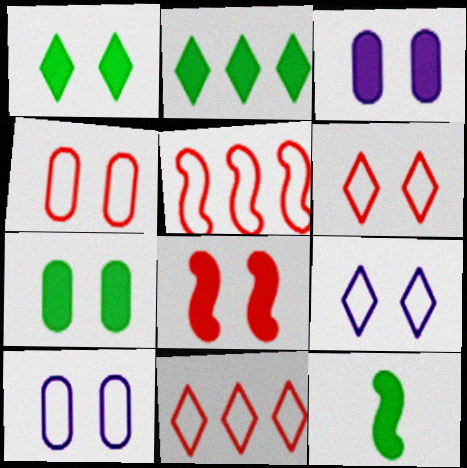[[1, 3, 8], 
[2, 7, 12]]